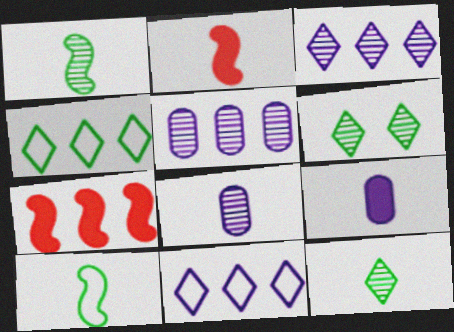[[4, 5, 7]]